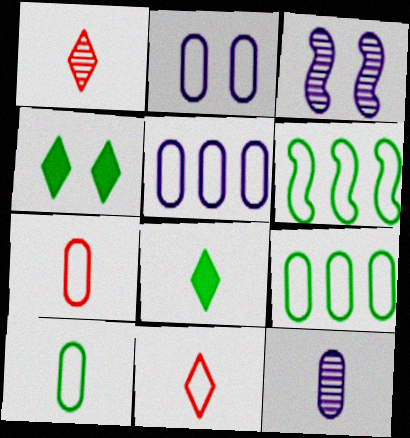[[2, 6, 11], 
[2, 7, 9]]